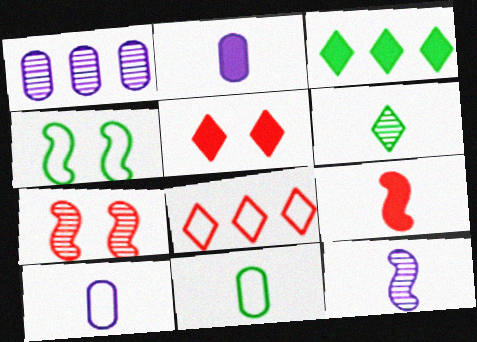[[1, 6, 7], 
[3, 7, 10], 
[4, 8, 10], 
[6, 9, 10]]